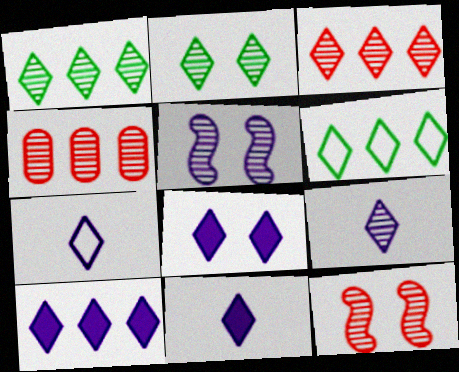[[2, 3, 9], 
[3, 6, 10], 
[7, 9, 11], 
[8, 10, 11]]